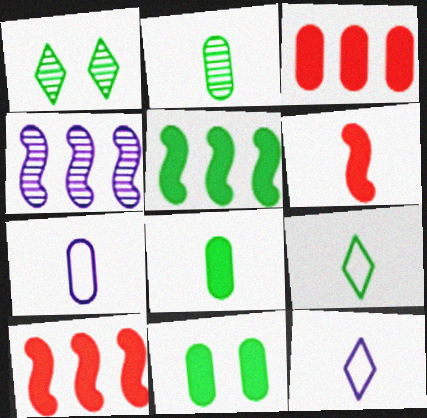[[1, 7, 10], 
[2, 6, 12]]